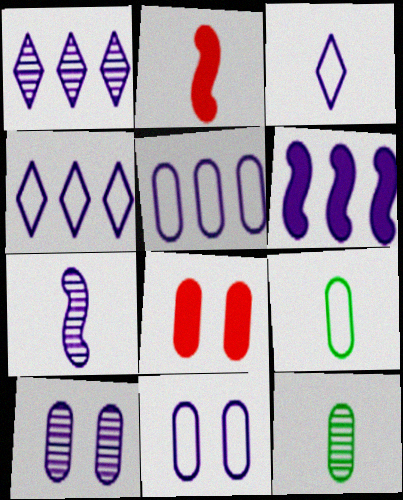[[1, 5, 6], 
[1, 7, 10], 
[2, 3, 12], 
[3, 6, 10], 
[5, 8, 12]]